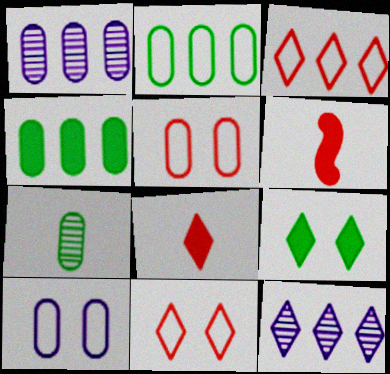[]